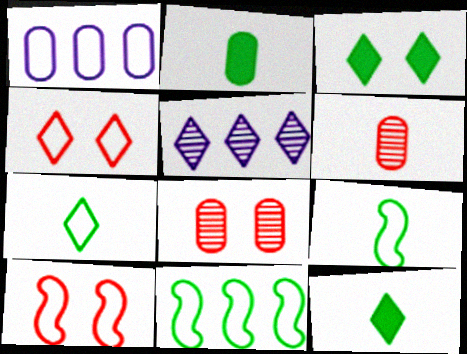[[1, 2, 8], 
[1, 4, 9], 
[1, 7, 10], 
[2, 5, 10], 
[4, 5, 12]]